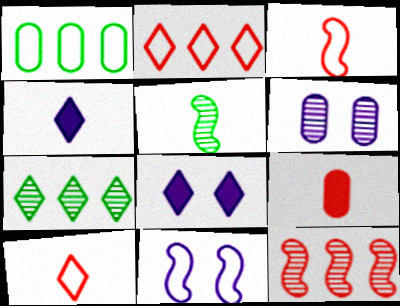[[1, 6, 9], 
[1, 10, 11], 
[6, 8, 11], 
[7, 8, 10], 
[7, 9, 11]]